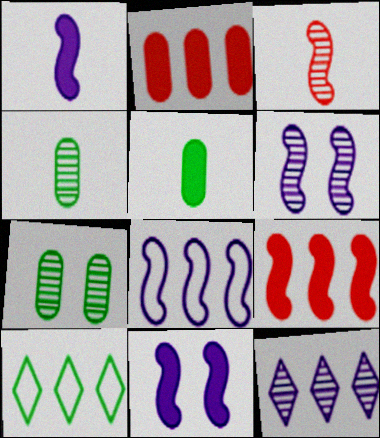[[1, 6, 8], 
[3, 7, 12]]